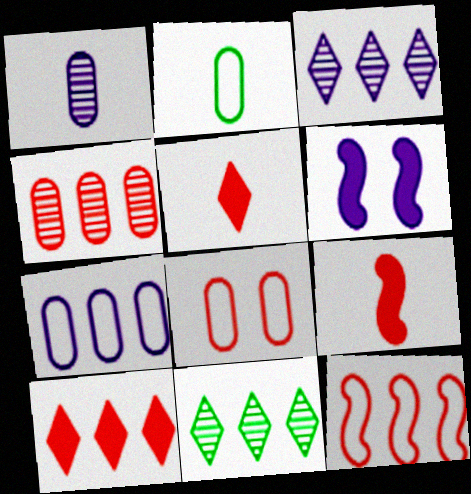[[2, 7, 8], 
[4, 10, 12]]